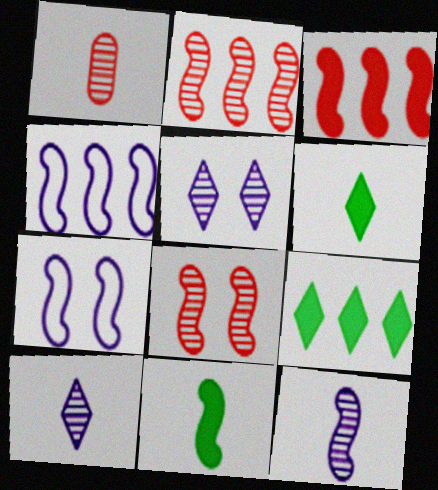[[1, 7, 9], 
[2, 7, 11], 
[4, 8, 11]]